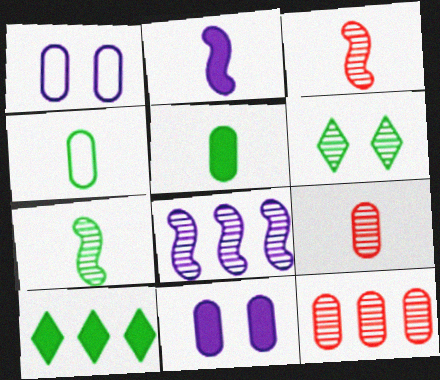[[1, 3, 10], 
[1, 5, 12], 
[4, 11, 12], 
[6, 8, 9]]